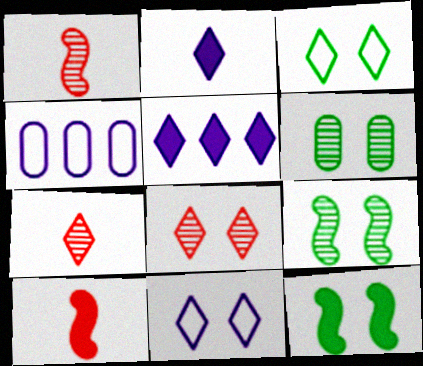[[3, 5, 7], 
[3, 6, 12], 
[4, 7, 12]]